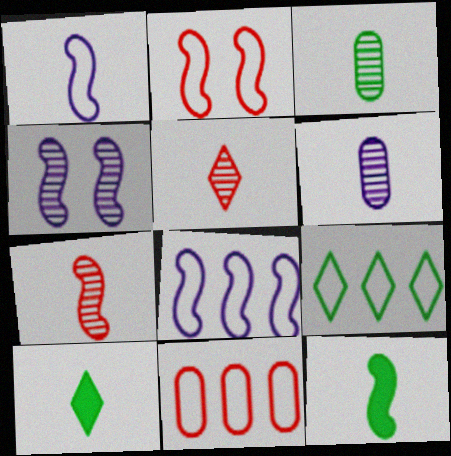[[1, 7, 12], 
[4, 10, 11], 
[8, 9, 11]]